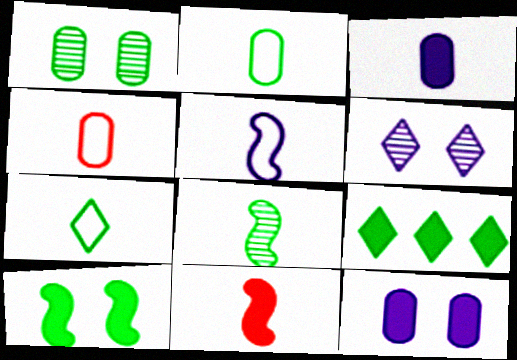[[4, 5, 7], 
[5, 8, 11], 
[9, 11, 12]]